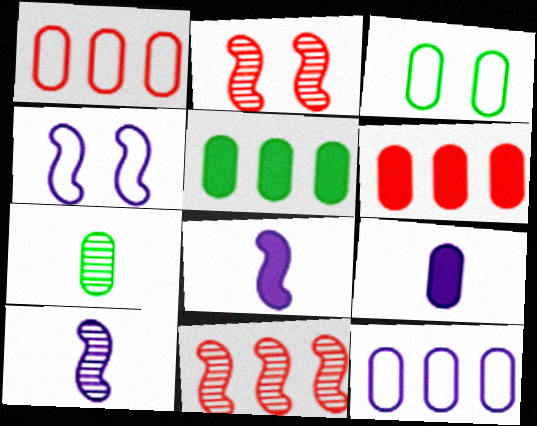[[3, 5, 7]]